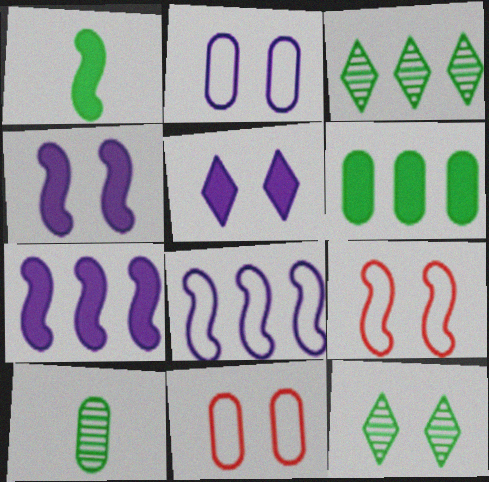[[4, 11, 12]]